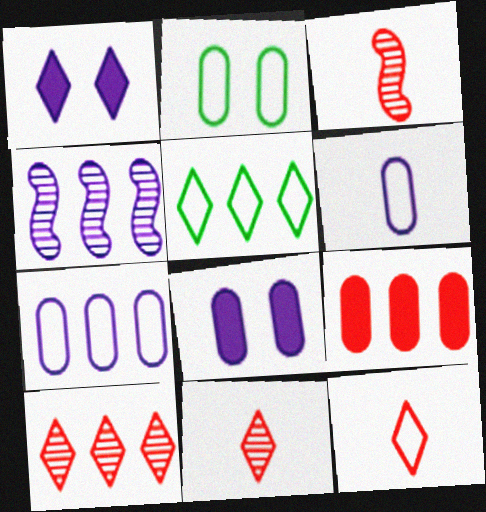[[1, 4, 6], 
[1, 5, 11], 
[3, 5, 8], 
[4, 5, 9]]